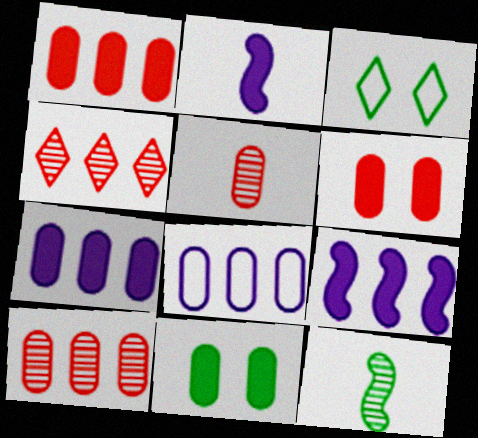[[2, 3, 10], 
[3, 5, 9], 
[5, 8, 11]]